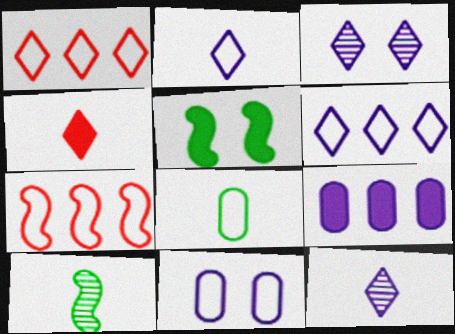[[4, 5, 9]]